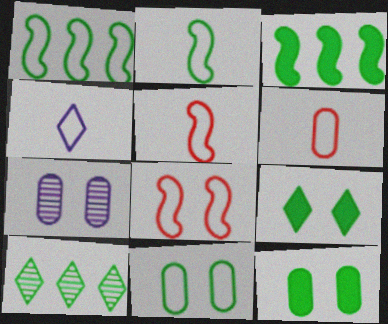[[2, 4, 6], 
[2, 10, 12], 
[7, 8, 9]]